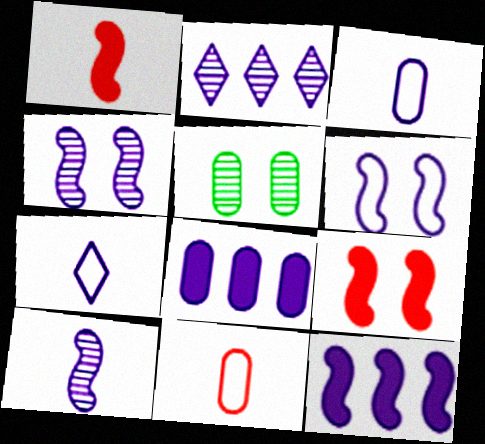[[4, 7, 8], 
[5, 8, 11], 
[6, 10, 12]]